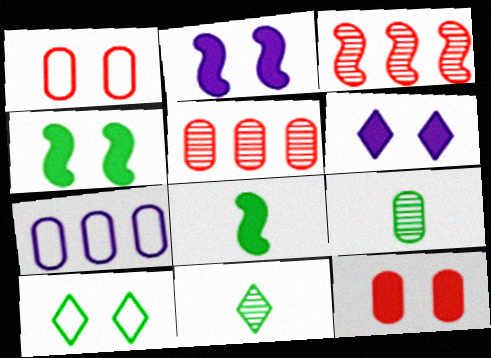[[4, 6, 12], 
[7, 9, 12]]